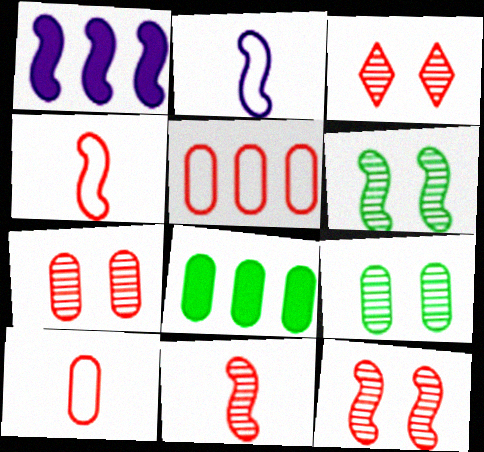[[1, 4, 6], 
[2, 3, 8], 
[3, 7, 12]]